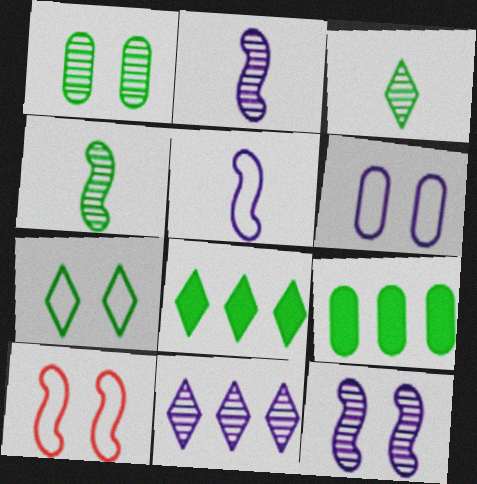[[3, 7, 8], 
[4, 7, 9], 
[6, 7, 10]]